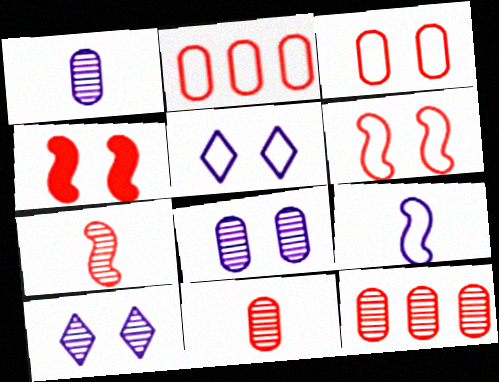[]